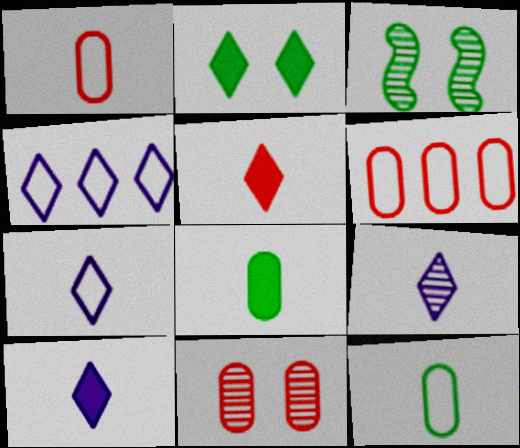[[3, 6, 10], 
[7, 9, 10]]